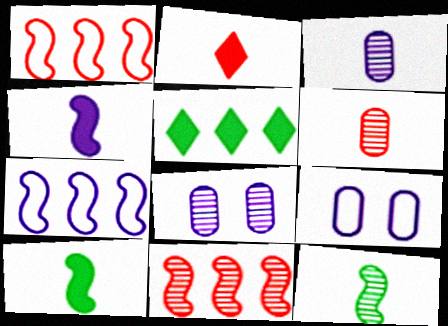[]